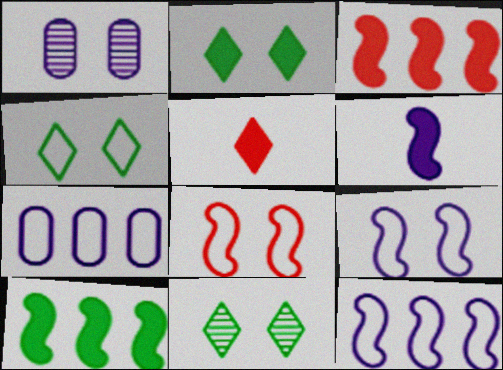[[1, 2, 8], 
[2, 4, 11]]